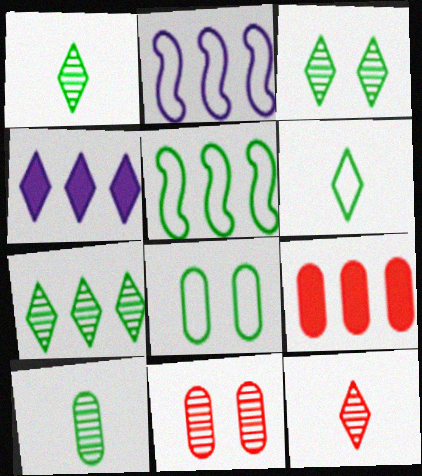[[1, 3, 7], 
[2, 7, 9], 
[5, 6, 8]]